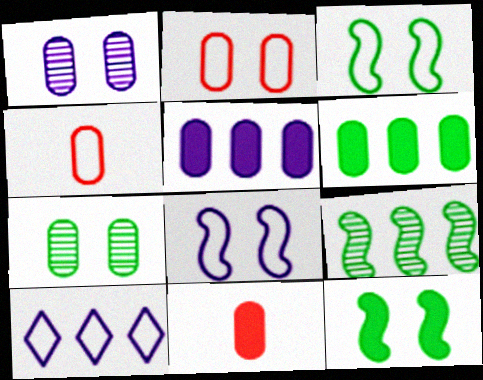[[1, 4, 6], 
[3, 4, 10], 
[4, 5, 7]]